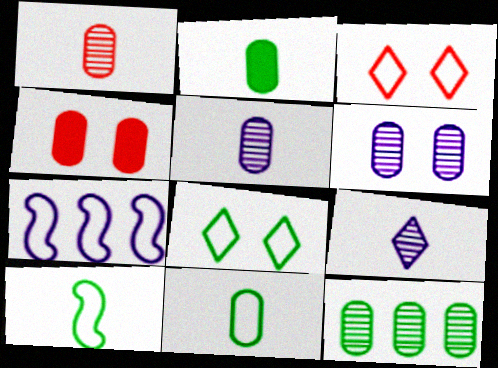[[1, 6, 12], 
[3, 7, 11]]